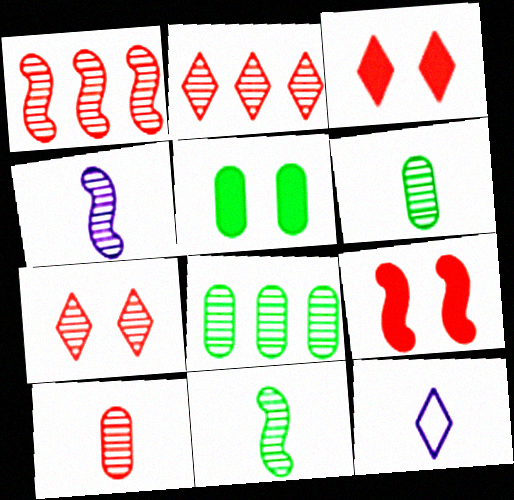[[1, 5, 12], 
[1, 7, 10], 
[4, 7, 8], 
[8, 9, 12]]